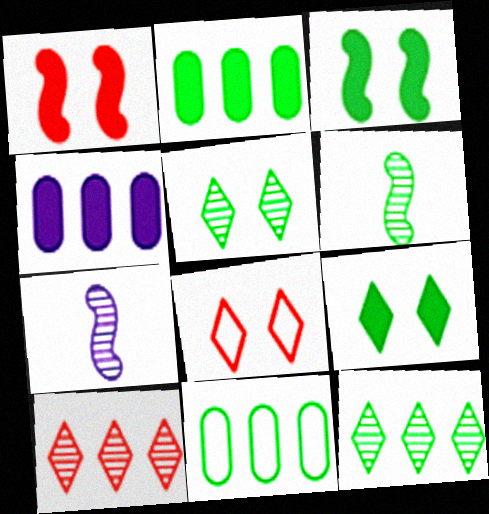[[2, 7, 8], 
[4, 6, 8], 
[6, 9, 11]]